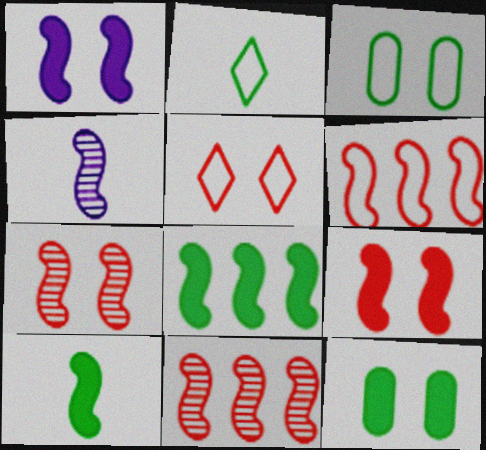[]